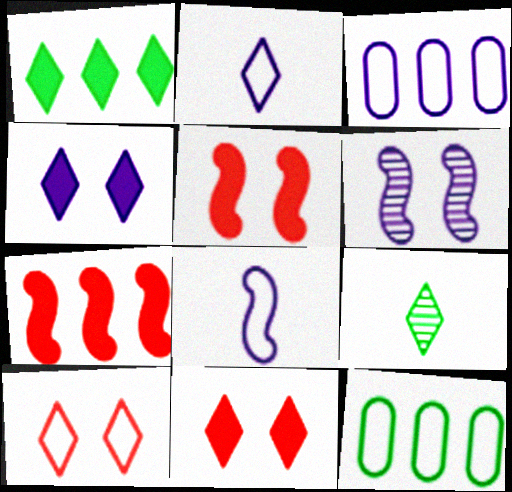[[3, 5, 9], 
[8, 10, 12]]